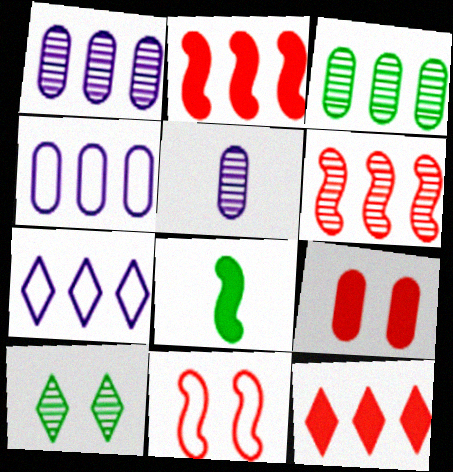[[2, 3, 7], 
[5, 6, 10]]